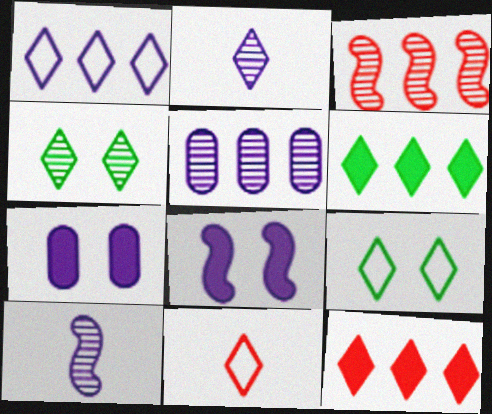[[1, 7, 10], 
[1, 9, 11], 
[2, 9, 12]]